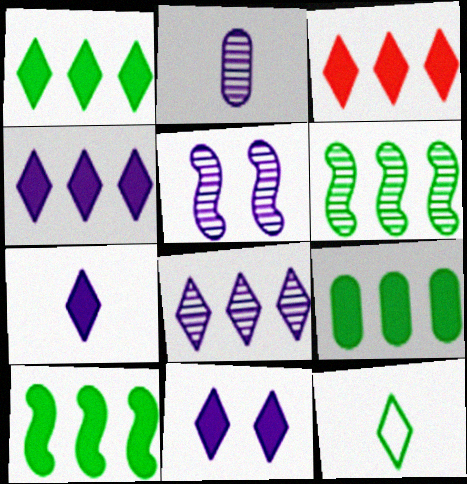[[1, 3, 4], 
[1, 9, 10], 
[2, 5, 8], 
[4, 7, 11]]